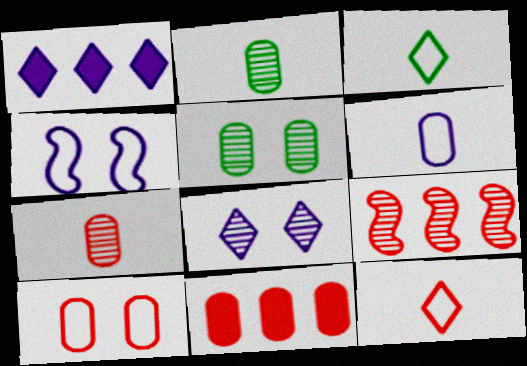[[2, 8, 9], 
[5, 6, 11], 
[7, 10, 11]]